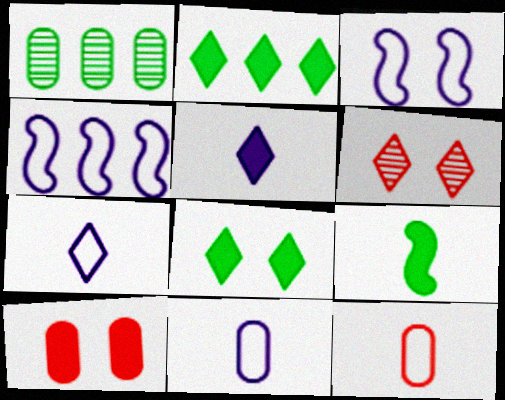[[1, 10, 11], 
[2, 6, 7]]